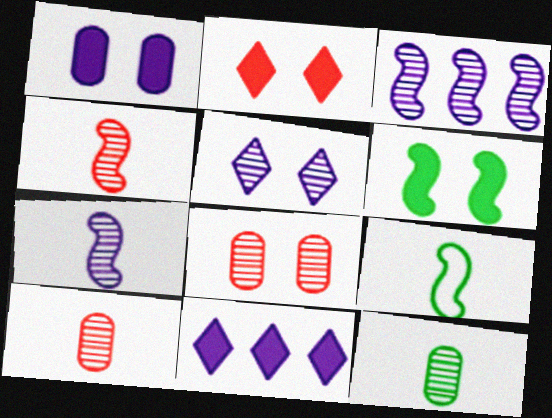[[1, 2, 6], 
[8, 9, 11]]